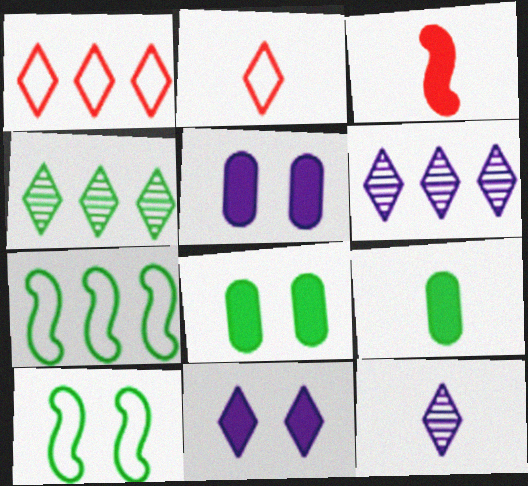[[2, 4, 11], 
[4, 9, 10]]